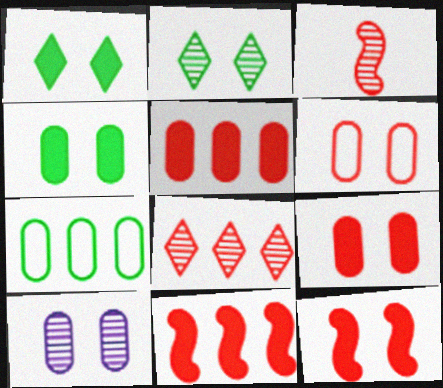[[4, 6, 10]]